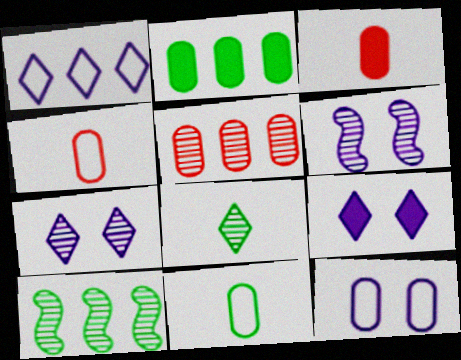[[4, 9, 10], 
[5, 6, 8], 
[6, 9, 12]]